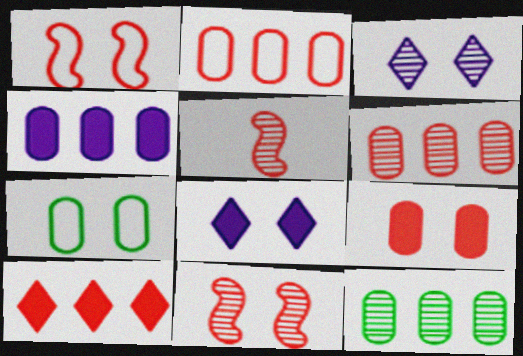[[2, 4, 12], 
[3, 5, 12], 
[7, 8, 11]]